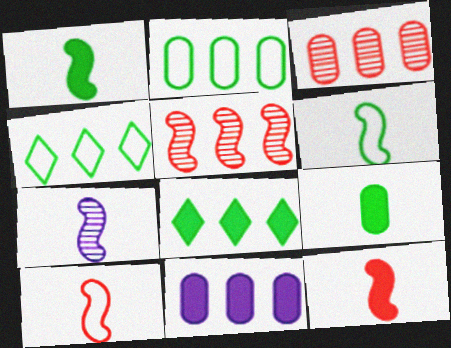[[1, 7, 10], 
[2, 3, 11], 
[4, 5, 11], 
[6, 7, 12]]